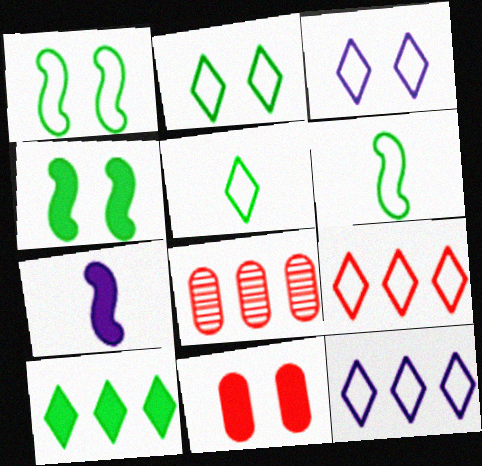[[2, 7, 8], 
[3, 5, 9], 
[7, 10, 11]]